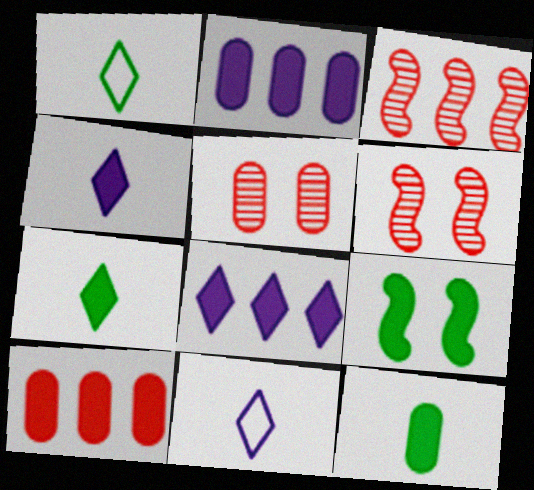[[1, 2, 6], 
[4, 9, 10]]